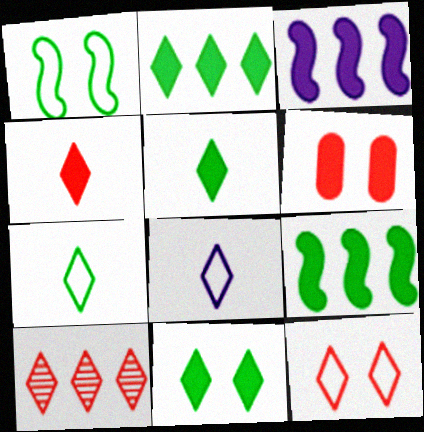[[2, 5, 11], 
[3, 5, 6], 
[4, 10, 12], 
[8, 10, 11]]